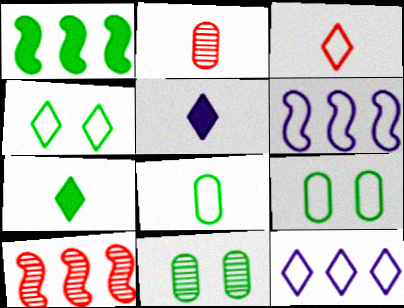[[1, 6, 10], 
[3, 4, 12], 
[3, 6, 9], 
[5, 9, 10]]